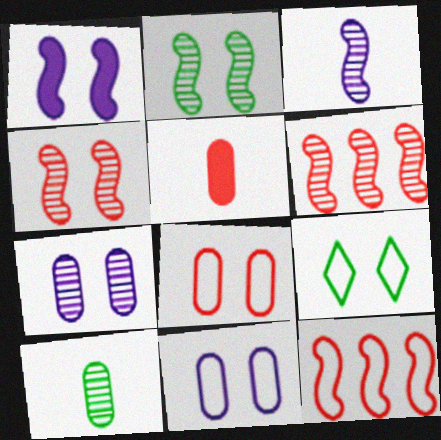[[2, 3, 6]]